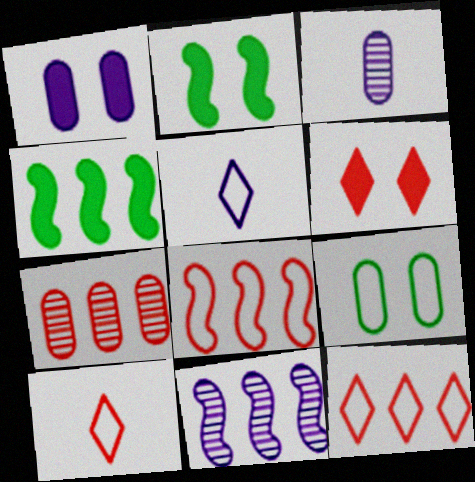[[1, 2, 6], 
[1, 5, 11], 
[2, 3, 12], 
[2, 5, 7], 
[4, 8, 11], 
[5, 8, 9]]